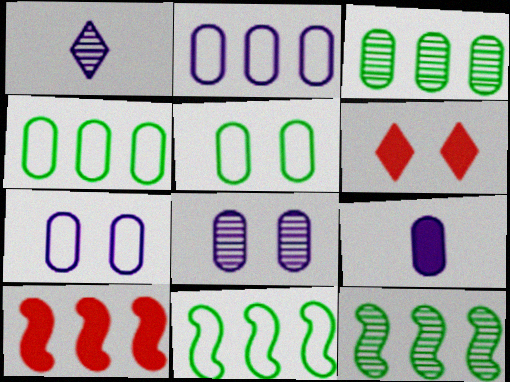[[1, 5, 10], 
[2, 8, 9]]